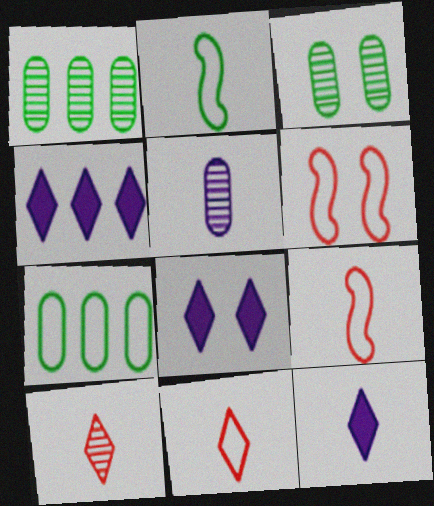[[1, 6, 12], 
[1, 8, 9], 
[3, 4, 9], 
[3, 6, 8], 
[4, 8, 12]]